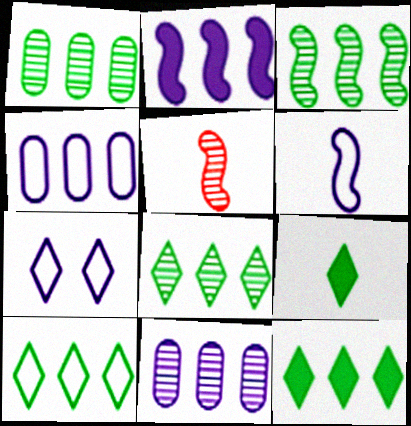[[1, 3, 8], 
[4, 6, 7], 
[8, 10, 12]]